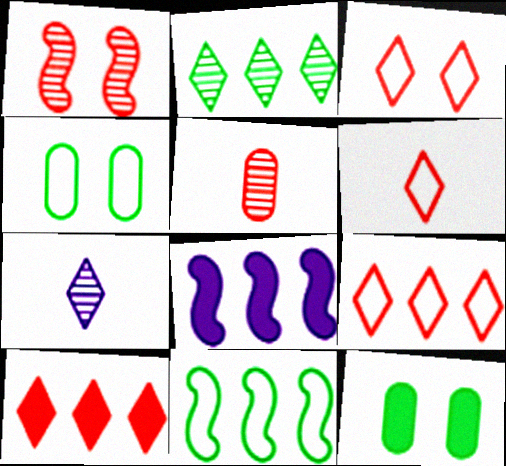[[3, 6, 9]]